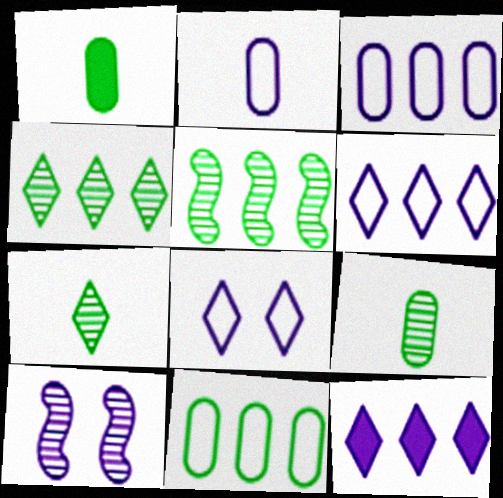[[2, 10, 12]]